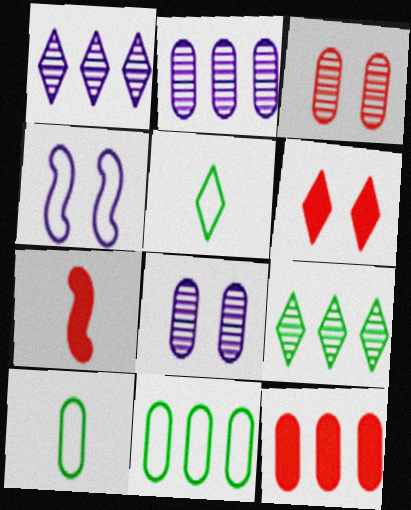[[1, 5, 6], 
[2, 11, 12], 
[6, 7, 12], 
[8, 10, 12]]